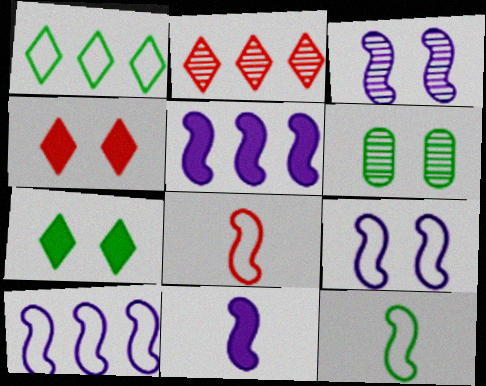[[3, 10, 11], 
[4, 6, 9]]